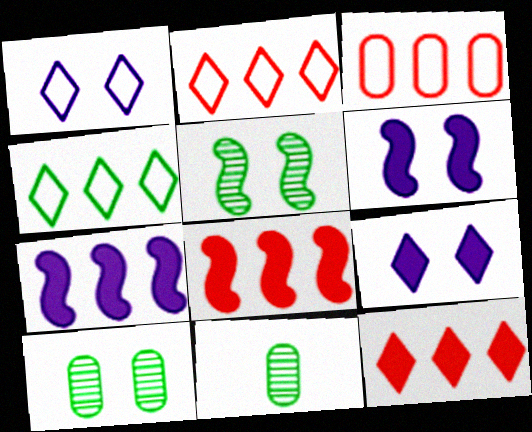[[1, 8, 11], 
[2, 6, 11]]